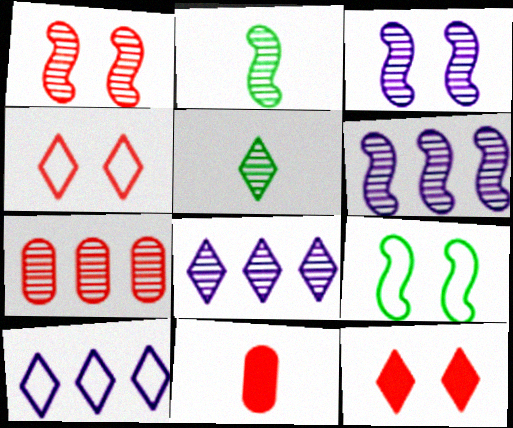[[1, 2, 6], 
[3, 5, 7], 
[5, 10, 12], 
[8, 9, 11]]